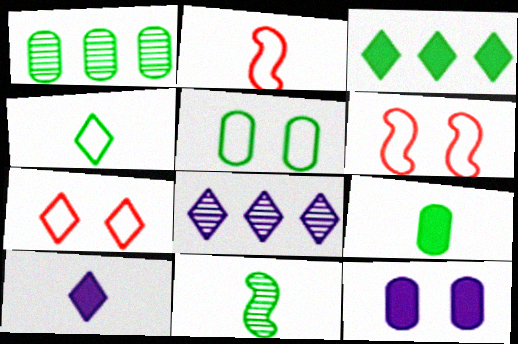[[1, 5, 9], 
[1, 6, 10], 
[3, 5, 11], 
[4, 9, 11], 
[6, 8, 9]]